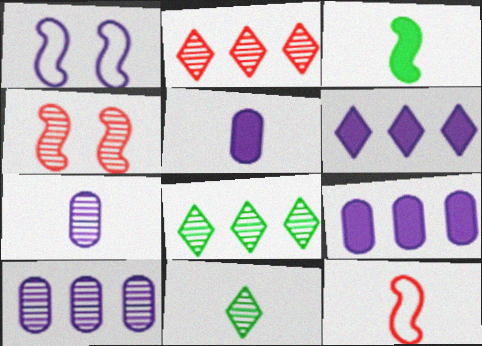[[1, 6, 7], 
[4, 7, 8], 
[4, 10, 11], 
[5, 11, 12]]